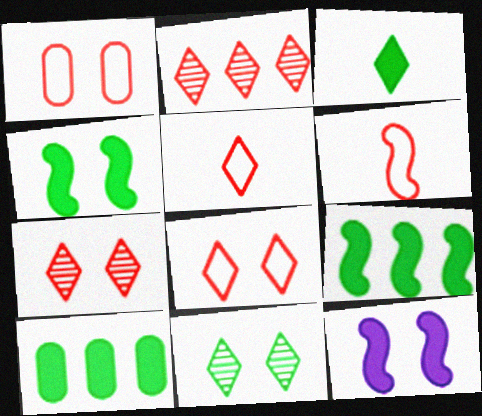[[1, 11, 12], 
[3, 4, 10]]